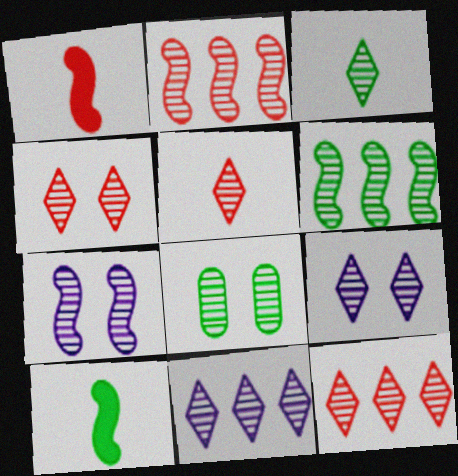[[3, 4, 11], 
[3, 6, 8], 
[3, 9, 12], 
[4, 5, 12], 
[4, 7, 8]]